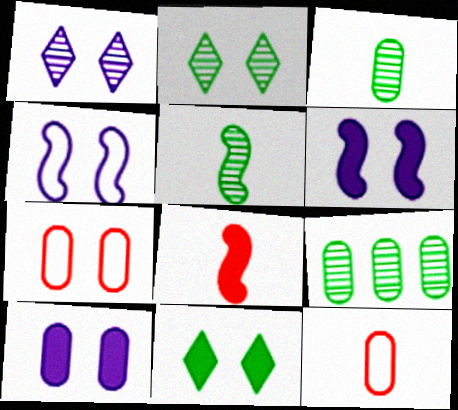[[1, 4, 10], 
[2, 5, 9], 
[2, 6, 7], 
[9, 10, 12]]